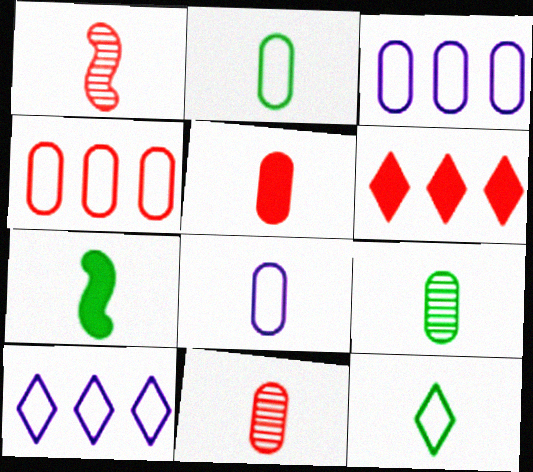[[5, 8, 9], 
[7, 9, 12]]